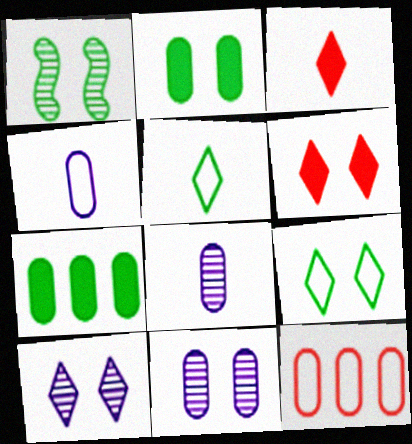[[1, 2, 9], 
[1, 5, 7], 
[2, 8, 12], 
[6, 9, 10]]